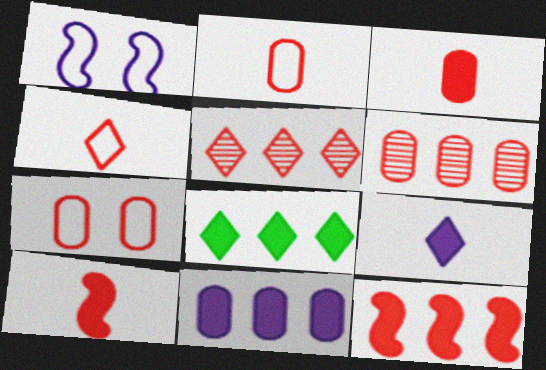[[3, 6, 7], 
[5, 7, 10], 
[8, 11, 12]]